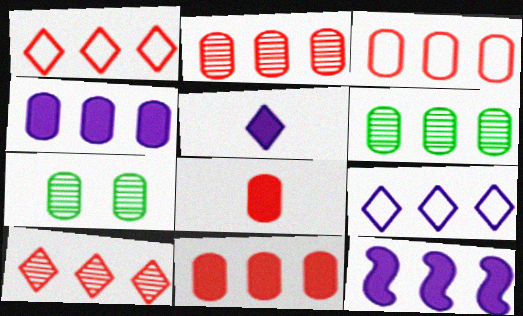[[1, 6, 12], 
[2, 3, 11], 
[3, 4, 6]]